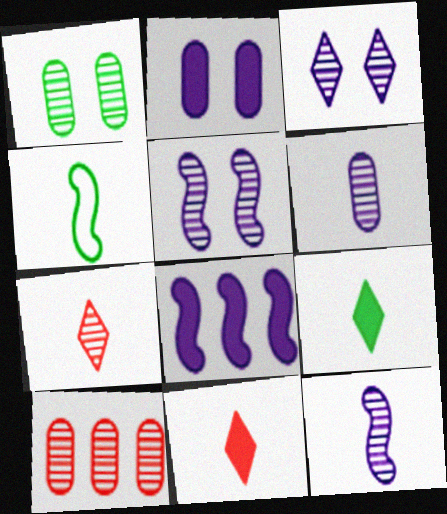[[1, 6, 10], 
[4, 6, 11]]